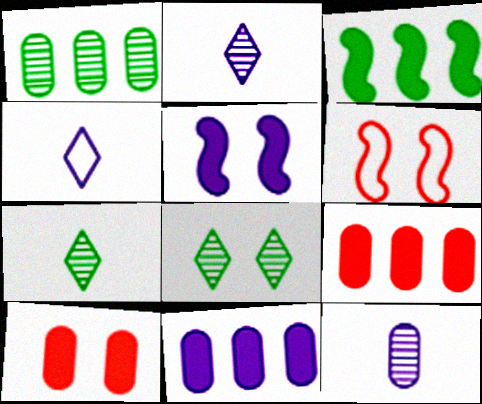[[6, 7, 11]]